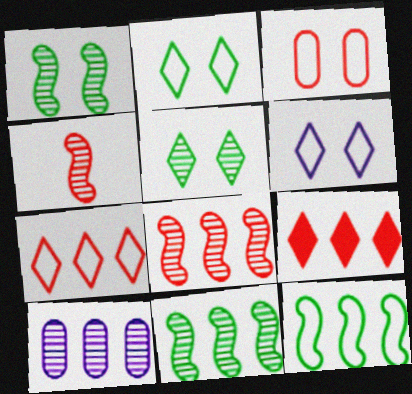[[3, 4, 9], 
[4, 5, 10], 
[9, 10, 12]]